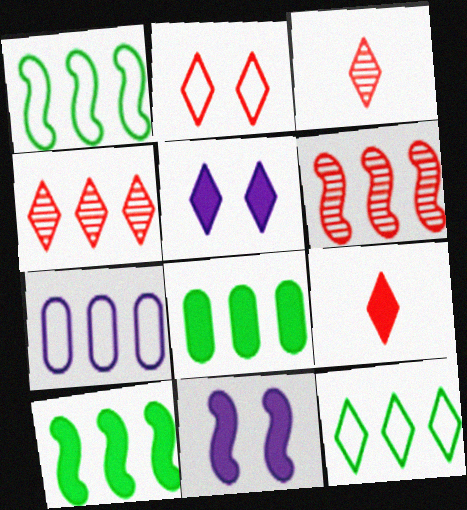[[2, 4, 9], 
[3, 5, 12], 
[4, 7, 10], 
[8, 9, 11]]